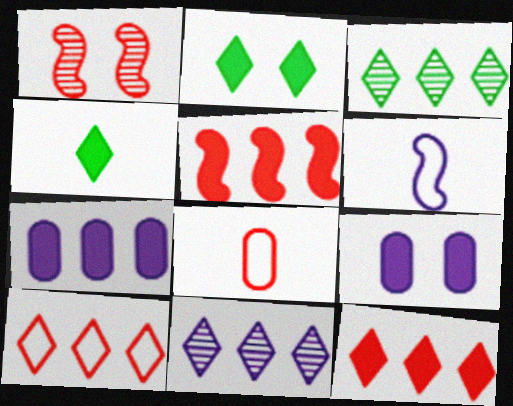[[1, 8, 12], 
[4, 5, 9], 
[6, 9, 11]]